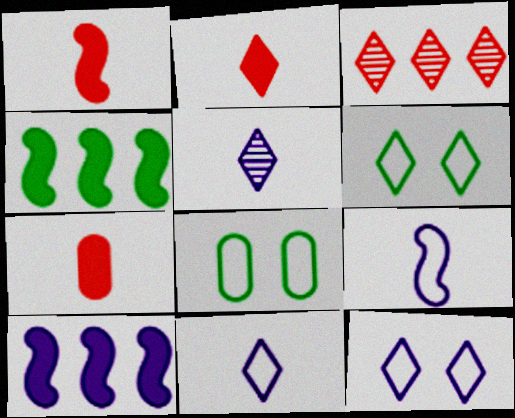[[1, 2, 7]]